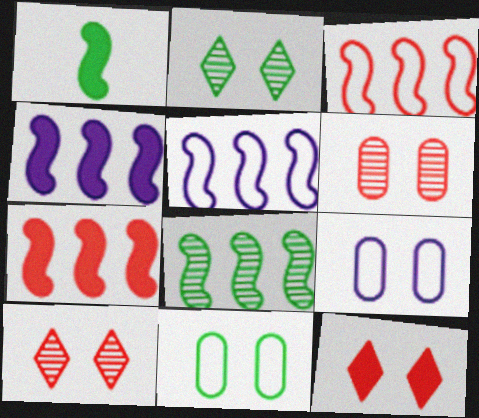[[3, 4, 8], 
[5, 7, 8]]